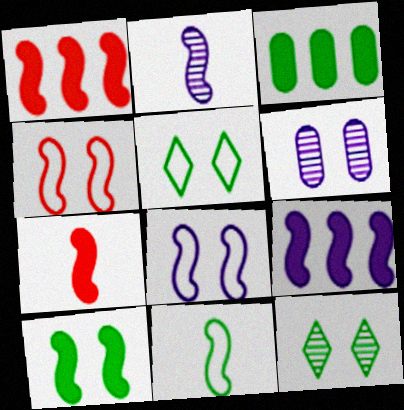[[2, 7, 11], 
[2, 8, 9], 
[3, 11, 12], 
[7, 9, 10]]